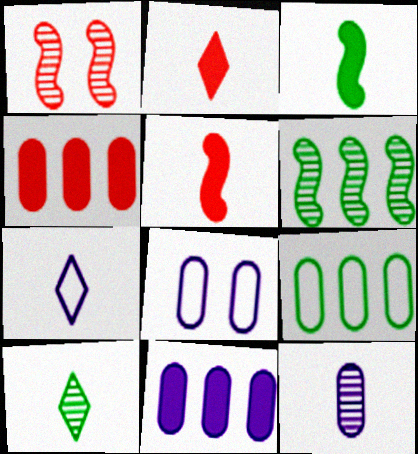[[2, 6, 8], 
[2, 7, 10], 
[8, 11, 12]]